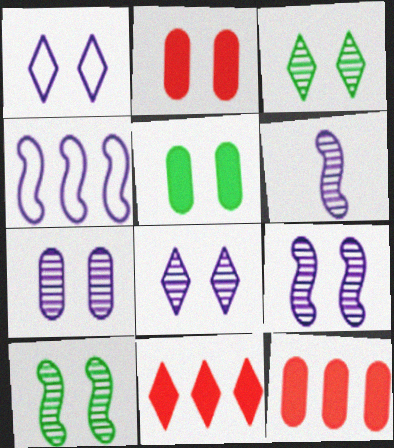[[1, 2, 10], 
[7, 8, 9]]